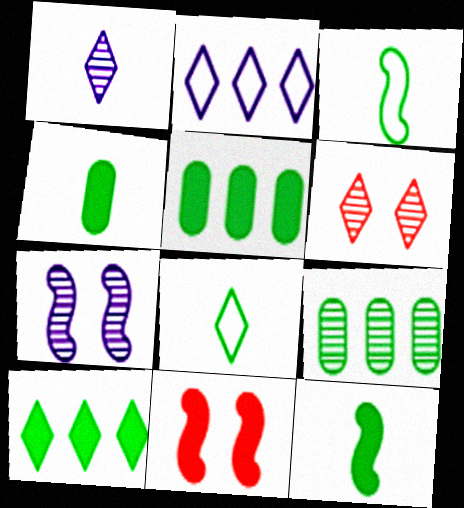[]